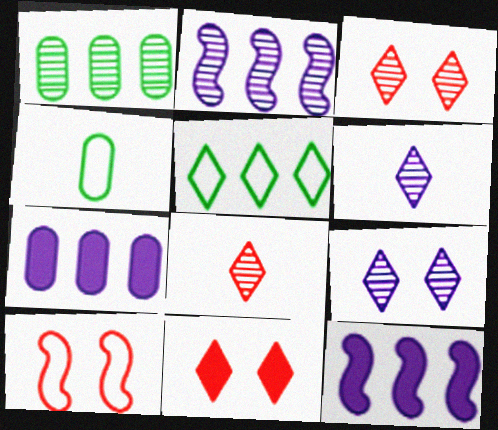[[2, 4, 11], 
[3, 4, 12], 
[5, 6, 11]]